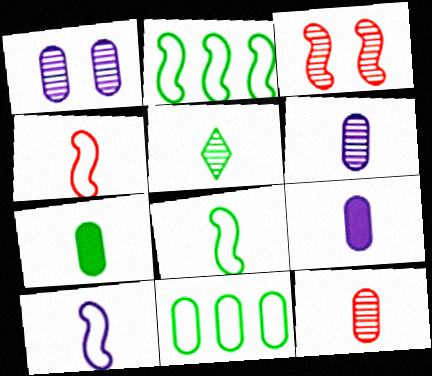[[4, 5, 9], 
[4, 8, 10], 
[5, 7, 8]]